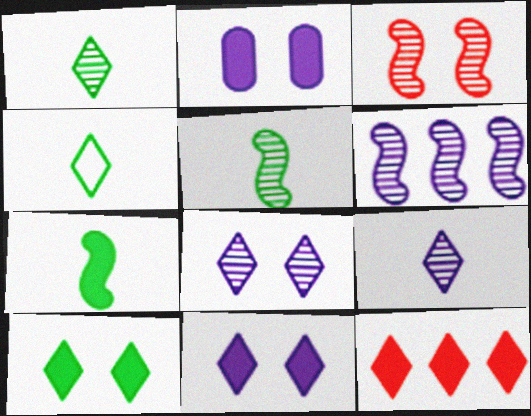[[2, 7, 12], 
[3, 5, 6], 
[4, 8, 12]]